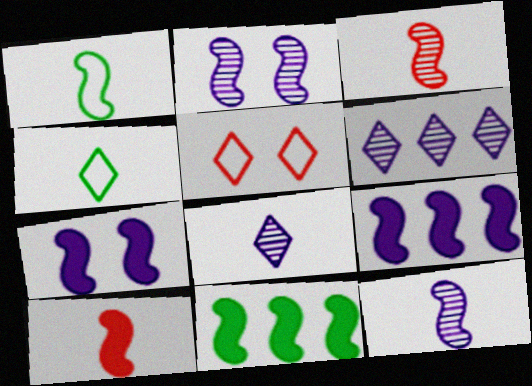[[1, 10, 12], 
[7, 10, 11]]